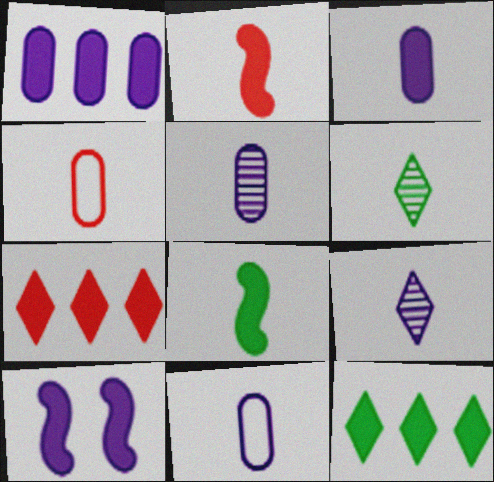[[2, 6, 11], 
[3, 5, 11], 
[4, 8, 9]]